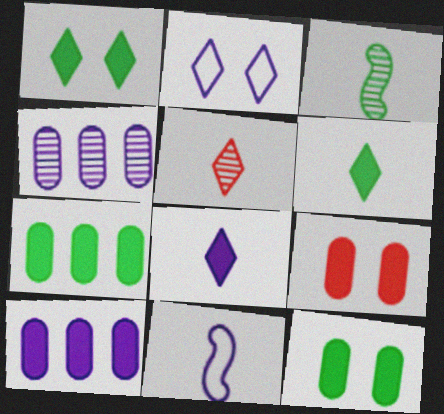[]